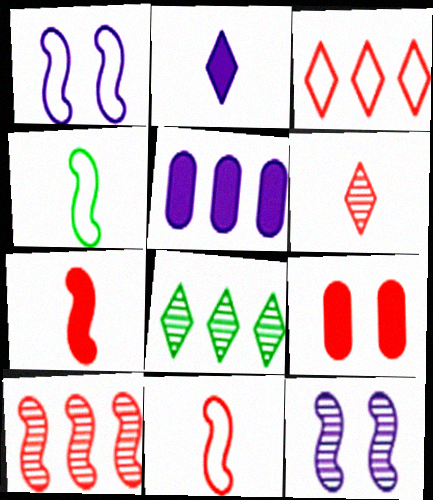[]